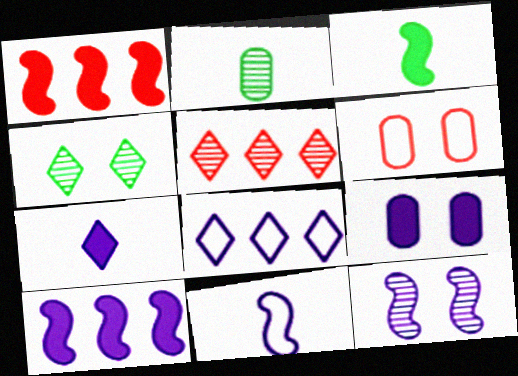[[2, 5, 12], 
[7, 9, 10], 
[10, 11, 12]]